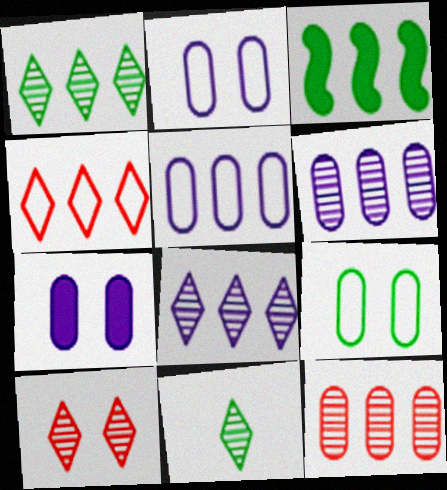[[3, 4, 6], 
[3, 9, 11], 
[8, 10, 11]]